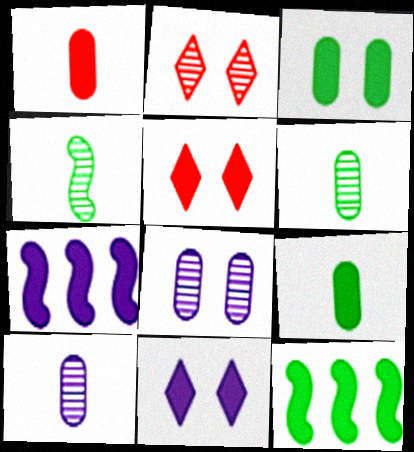[[1, 11, 12], 
[5, 7, 9]]